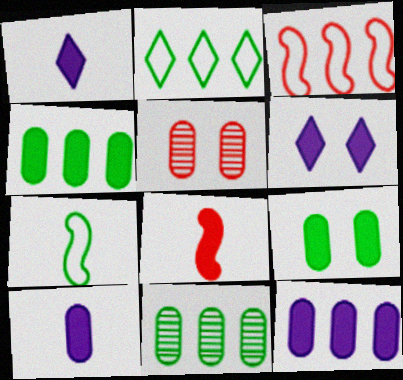[[4, 6, 8]]